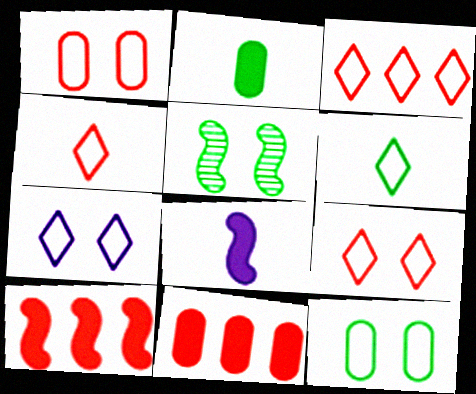[[3, 4, 9], 
[3, 6, 7]]